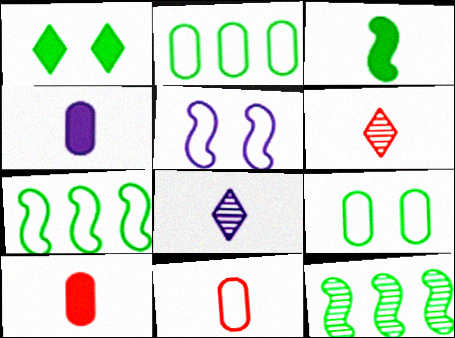[[3, 8, 11]]